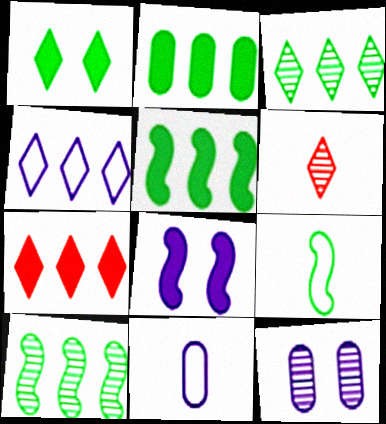[[1, 4, 6], 
[3, 4, 7], 
[6, 10, 12], 
[7, 9, 12]]